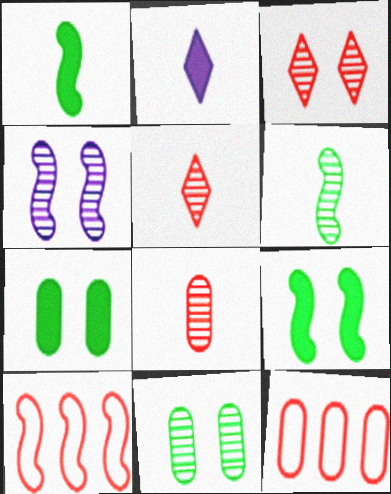[[1, 4, 10], 
[2, 10, 11], 
[3, 4, 11]]